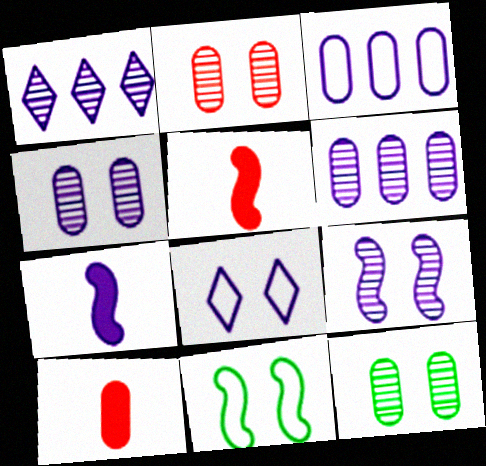[[1, 10, 11], 
[2, 4, 12], 
[3, 10, 12], 
[6, 7, 8]]